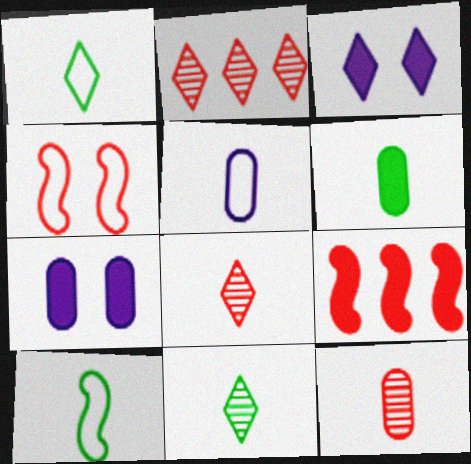[[1, 2, 3], 
[2, 7, 10], 
[3, 6, 9], 
[5, 6, 12], 
[6, 10, 11]]